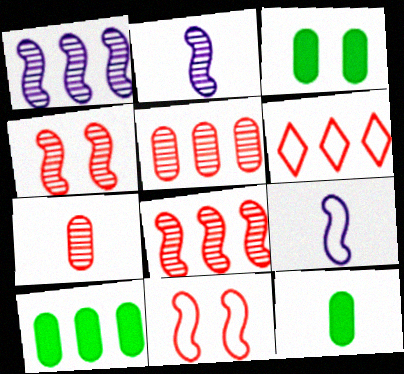[[1, 6, 10], 
[2, 3, 6], 
[3, 10, 12]]